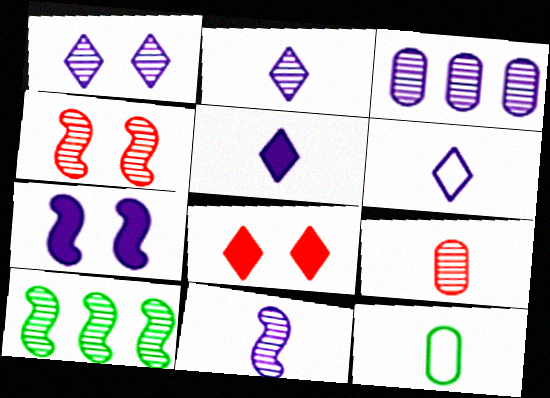[[1, 3, 11], 
[1, 9, 10], 
[2, 5, 6], 
[3, 6, 7], 
[4, 10, 11]]